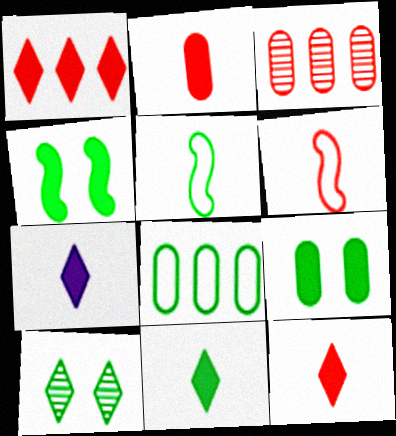[[7, 11, 12]]